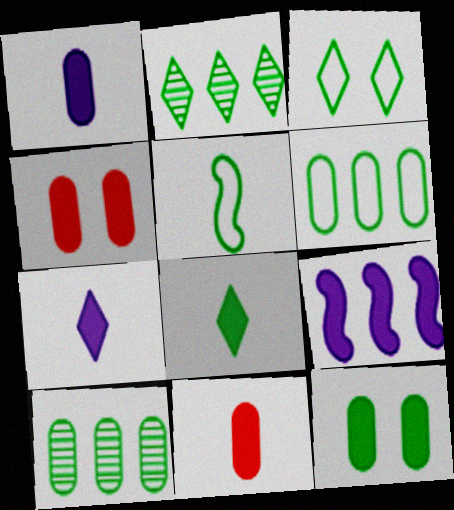[[2, 3, 8], 
[2, 5, 12], 
[3, 5, 6], 
[4, 8, 9]]